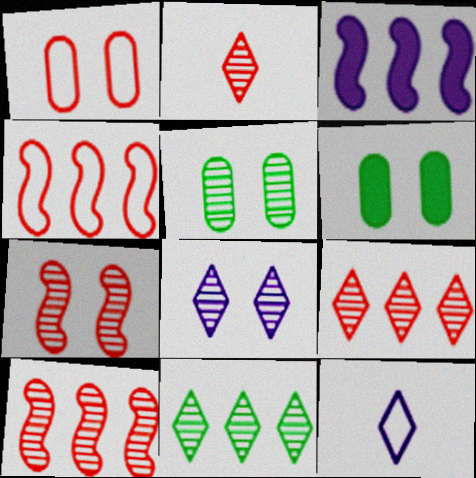[[2, 8, 11], 
[5, 7, 8], 
[6, 10, 12]]